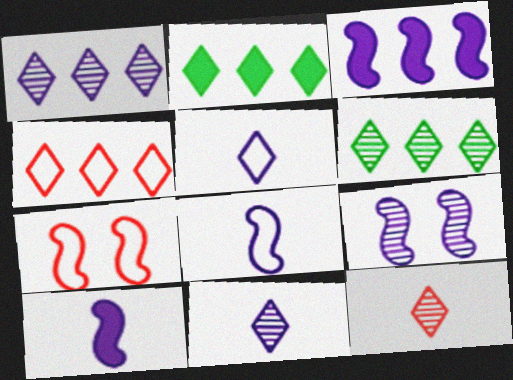[[1, 2, 4], 
[3, 8, 9]]